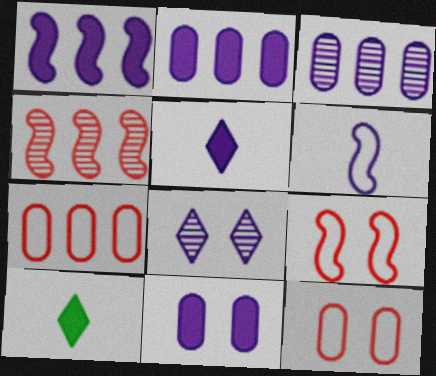[[1, 5, 11], 
[2, 6, 8], 
[3, 9, 10]]